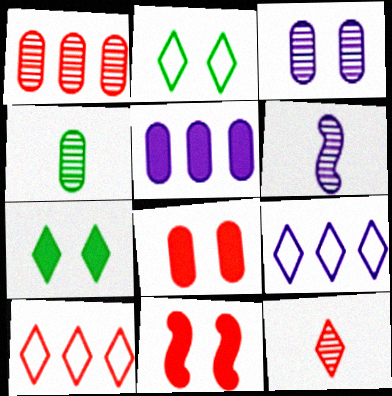[[1, 3, 4], 
[2, 3, 11], 
[4, 6, 12], 
[4, 9, 11], 
[7, 9, 12]]